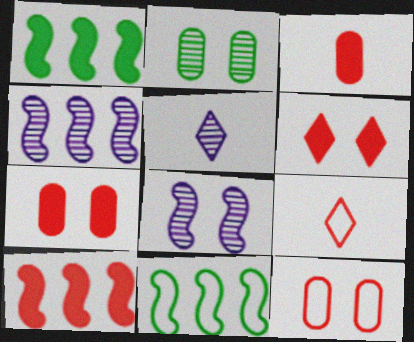[[1, 5, 12], 
[3, 6, 10], 
[4, 10, 11], 
[5, 7, 11]]